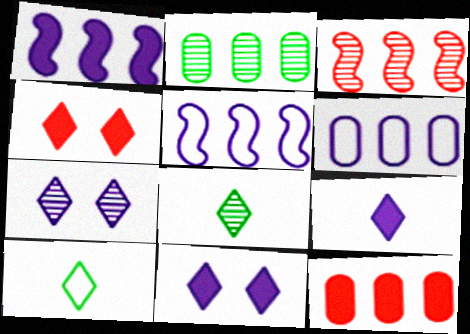[[2, 6, 12]]